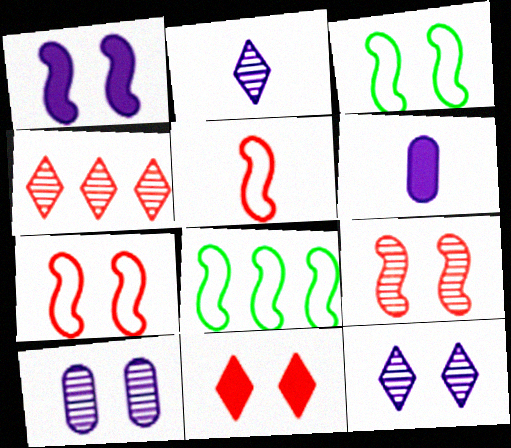[[1, 3, 9], 
[3, 4, 6], 
[3, 10, 11]]